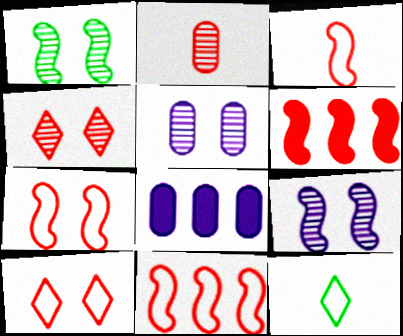[[1, 4, 5], 
[2, 6, 10], 
[3, 7, 11], 
[5, 6, 12]]